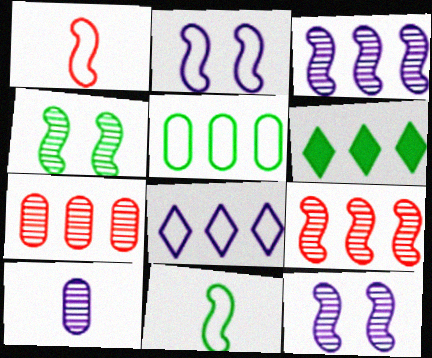[]